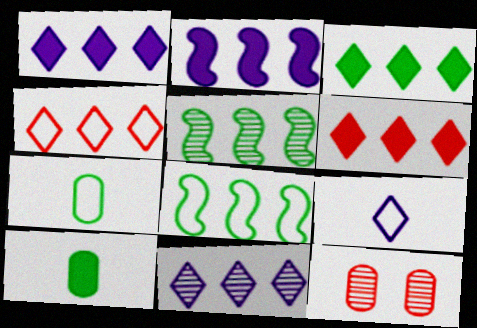[[1, 3, 6], 
[3, 4, 11]]